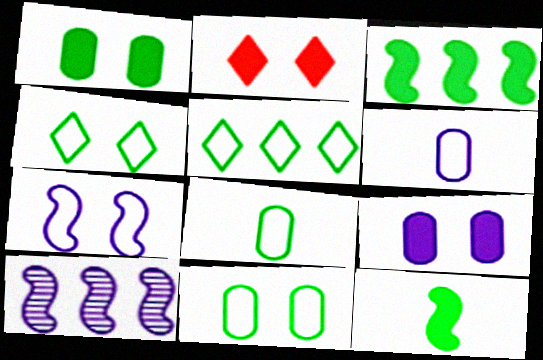[[2, 8, 10]]